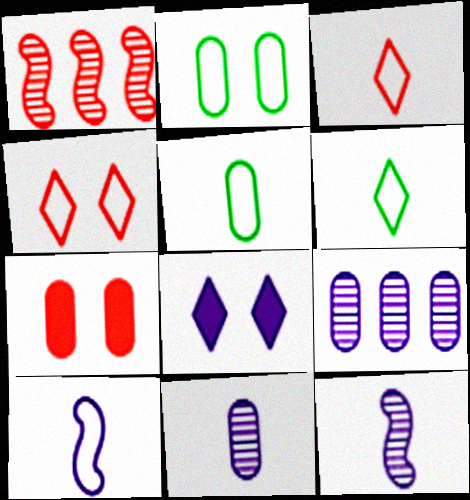[[1, 3, 7], 
[1, 5, 8], 
[3, 5, 10], 
[5, 7, 9], 
[8, 9, 10]]